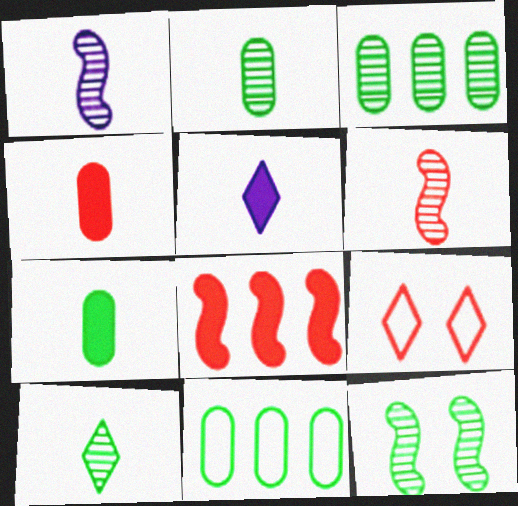[[3, 10, 12]]